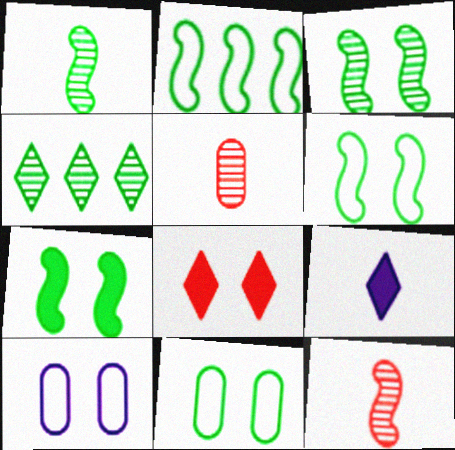[[1, 2, 7], 
[3, 6, 7], 
[3, 8, 10]]